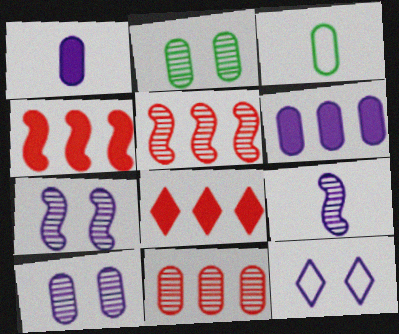[[3, 7, 8], 
[6, 9, 12]]